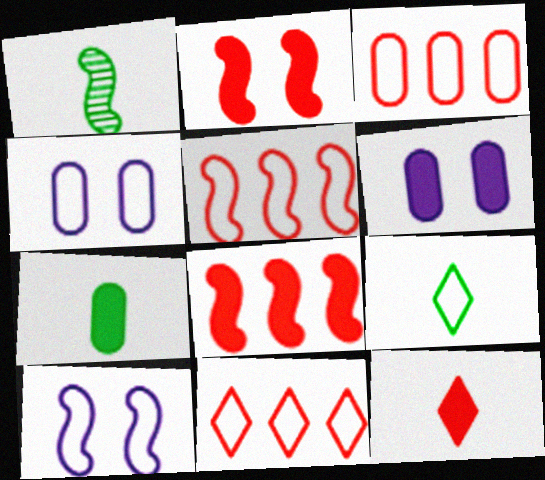[[1, 6, 11], 
[1, 7, 9], 
[1, 8, 10], 
[3, 5, 11], 
[3, 9, 10], 
[4, 5, 9]]